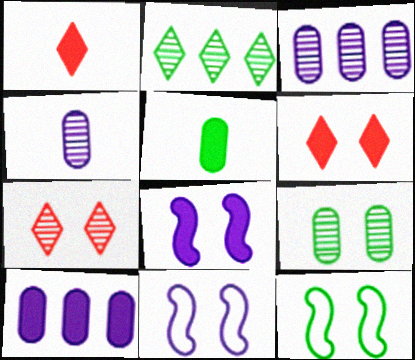[[1, 3, 12], 
[2, 5, 12], 
[6, 9, 11]]